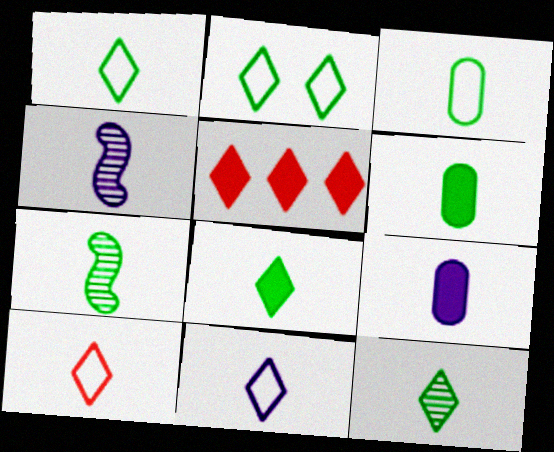[[1, 6, 7], 
[1, 8, 12], 
[1, 10, 11], 
[3, 7, 8], 
[4, 6, 10], 
[4, 9, 11], 
[7, 9, 10]]